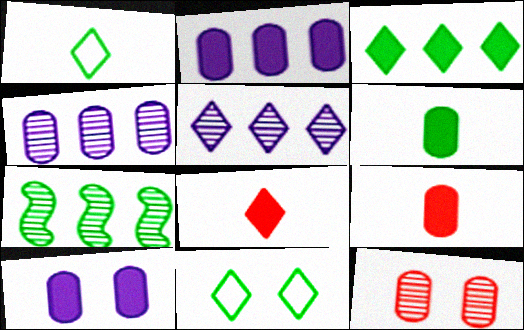[[5, 8, 11], 
[6, 7, 11]]